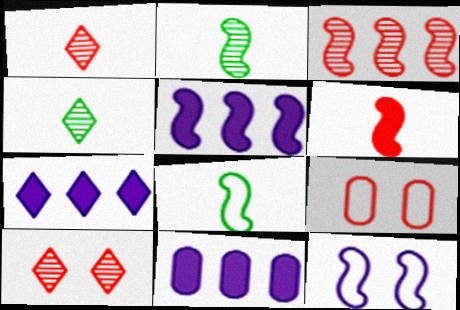[[2, 7, 9], 
[4, 5, 9], 
[5, 7, 11], 
[8, 10, 11]]